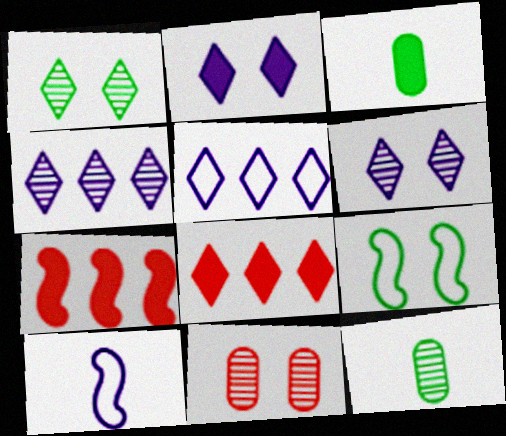[[2, 3, 7], 
[2, 9, 11]]